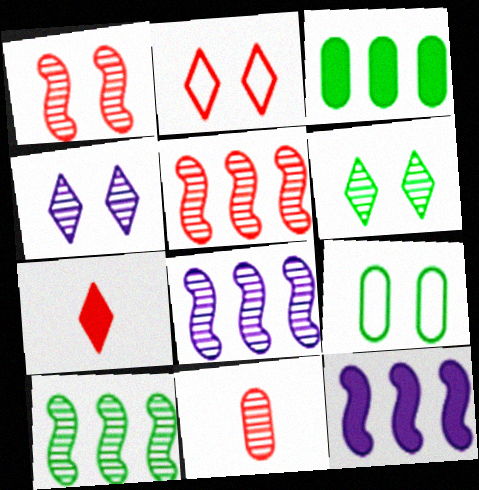[[4, 10, 11], 
[5, 8, 10], 
[6, 8, 11], 
[7, 8, 9]]